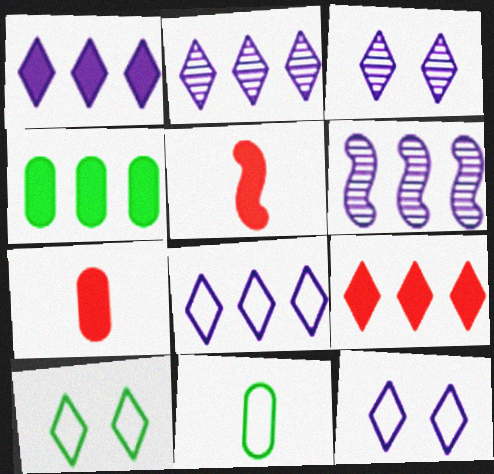[[1, 2, 8], 
[6, 7, 10]]